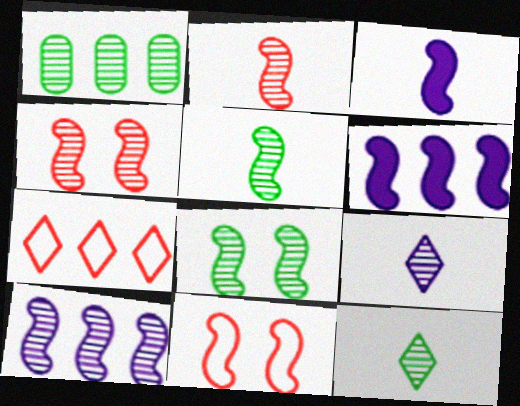[[1, 4, 9], 
[1, 6, 7], 
[1, 8, 12], 
[2, 8, 10], 
[4, 5, 10], 
[5, 6, 11]]